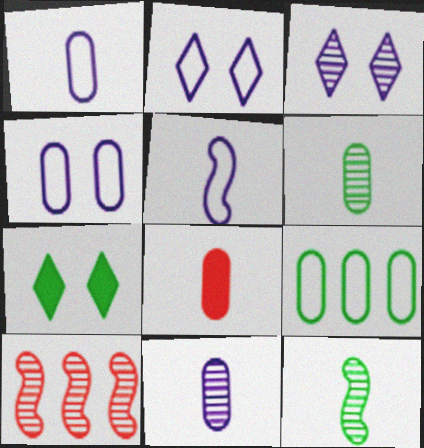[[1, 6, 8], 
[1, 7, 10], 
[3, 6, 10], 
[7, 9, 12]]